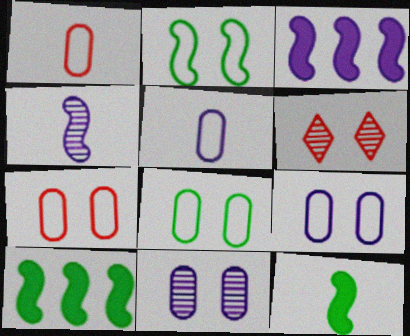[[5, 6, 10], 
[7, 8, 9]]